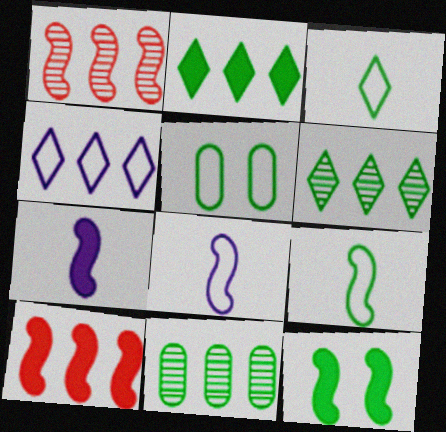[[1, 8, 12], 
[3, 11, 12], 
[4, 10, 11], 
[7, 10, 12]]